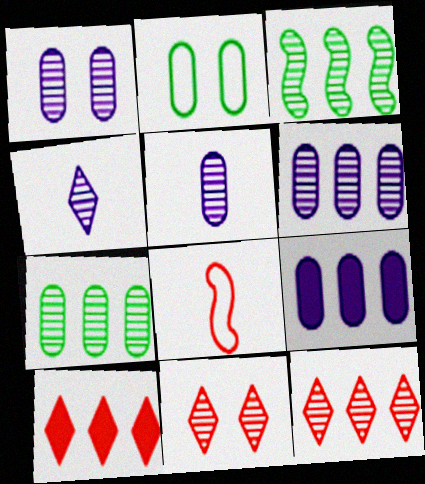[[1, 5, 6], 
[3, 5, 11], 
[3, 6, 12]]